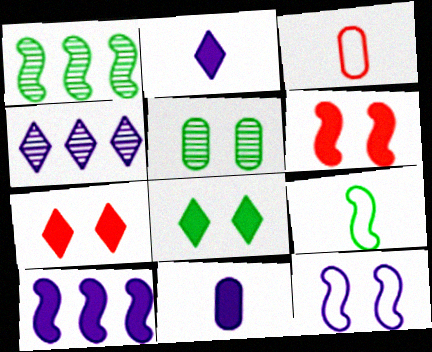[[4, 11, 12], 
[5, 7, 12]]